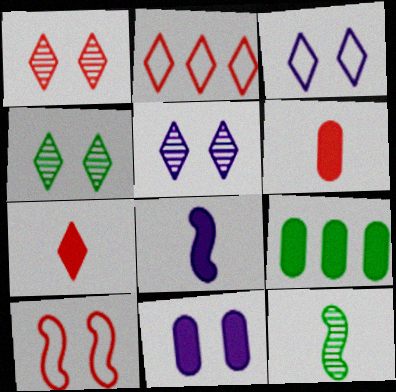[[1, 2, 7], 
[1, 4, 5], 
[2, 11, 12], 
[4, 10, 11], 
[6, 9, 11]]